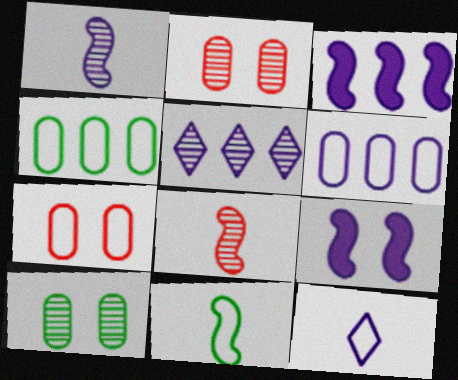[[3, 5, 6], 
[5, 8, 10]]